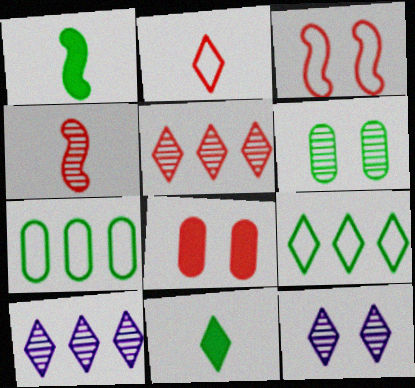[[1, 6, 9], 
[4, 6, 10]]